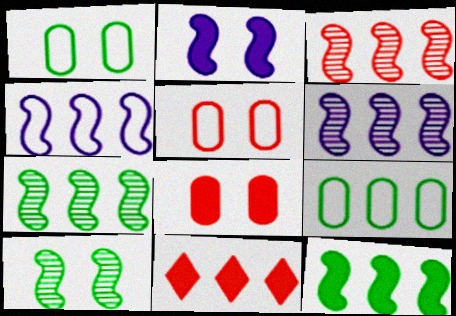[[3, 4, 12], 
[3, 6, 7], 
[6, 9, 11]]